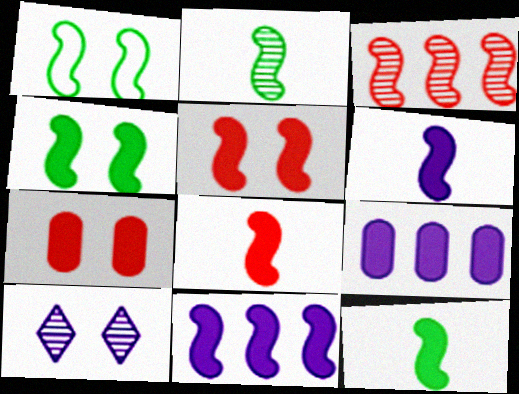[[1, 3, 6], 
[1, 7, 10], 
[4, 8, 11], 
[5, 11, 12], 
[6, 8, 12]]